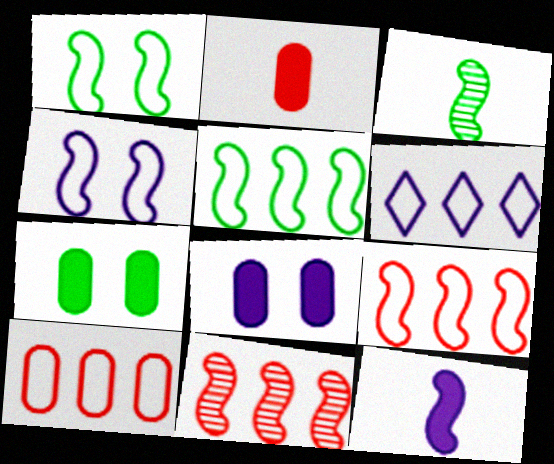[[1, 11, 12], 
[5, 6, 10]]